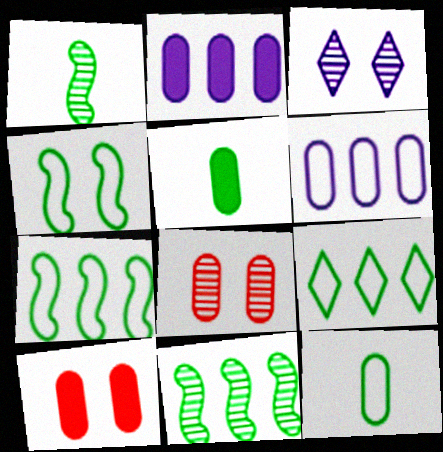[[2, 5, 10], 
[2, 8, 12], 
[3, 4, 10], 
[4, 9, 12], 
[5, 6, 8]]